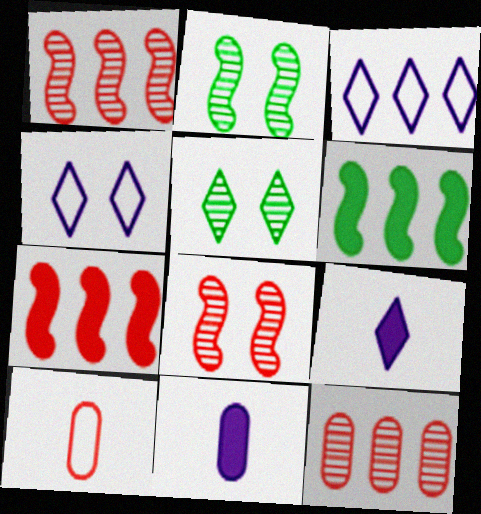[[3, 6, 12]]